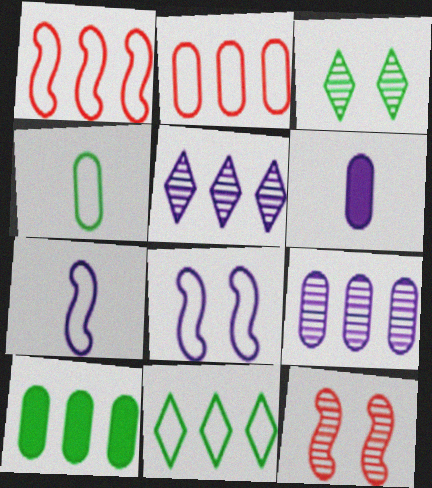[[1, 3, 6], 
[1, 5, 10], 
[2, 9, 10], 
[5, 6, 8], 
[6, 11, 12]]